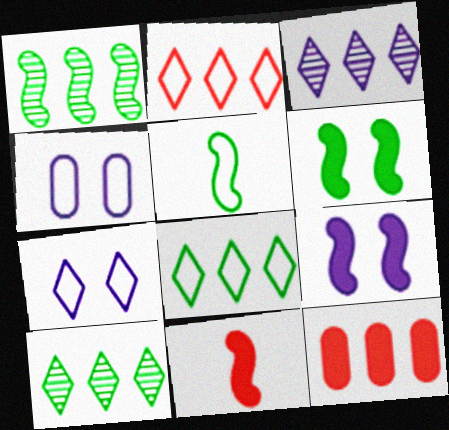[[1, 5, 6], 
[2, 4, 5], 
[4, 10, 11]]